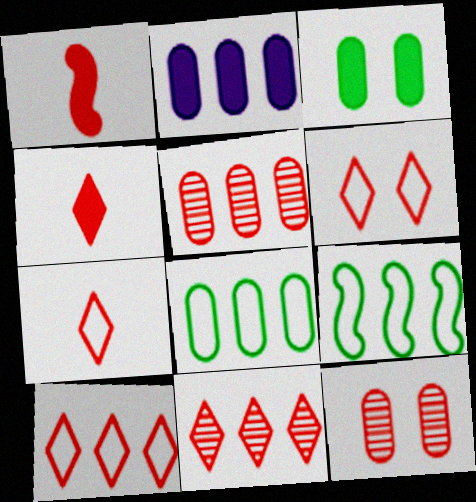[[1, 5, 6], 
[1, 10, 12], 
[2, 5, 8], 
[2, 9, 11], 
[4, 6, 11], 
[6, 7, 10]]